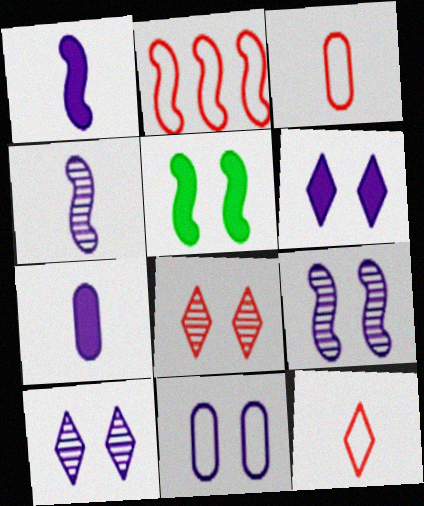[[2, 4, 5], 
[5, 8, 11], 
[6, 9, 11]]